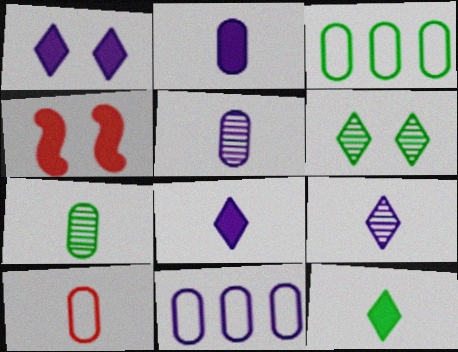[[2, 7, 10], 
[3, 4, 9]]